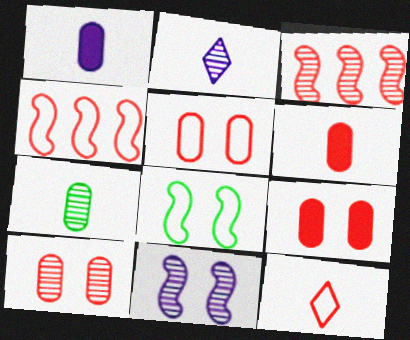[[3, 9, 12], 
[4, 5, 12], 
[5, 9, 10]]